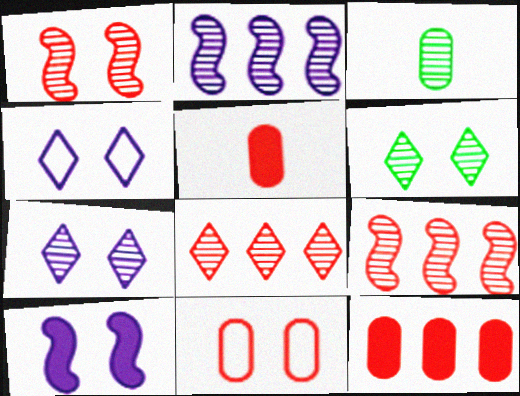[[3, 7, 9], 
[6, 10, 11]]